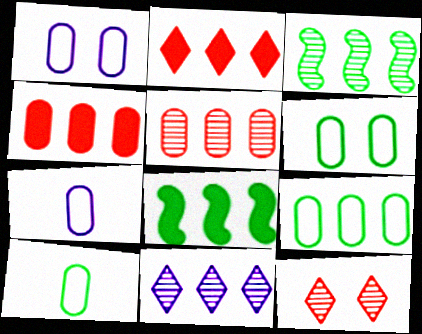[[3, 5, 11], 
[6, 9, 10], 
[7, 8, 12]]